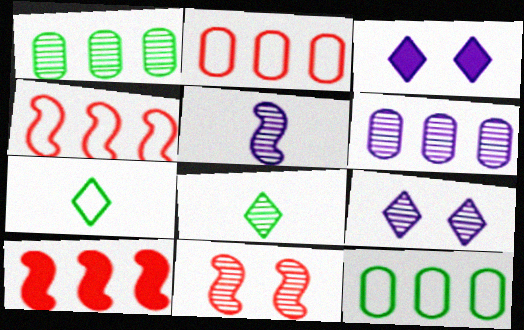[[5, 6, 9], 
[6, 8, 11]]